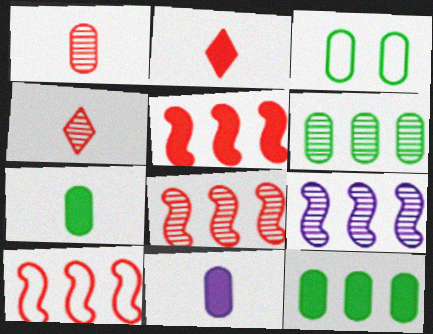[[2, 3, 9], 
[3, 6, 7], 
[5, 8, 10]]